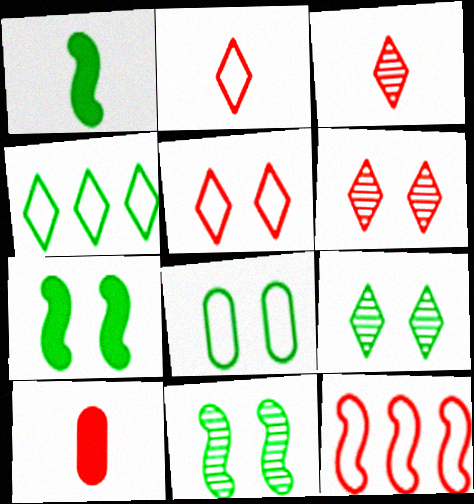[[6, 10, 12], 
[7, 8, 9]]